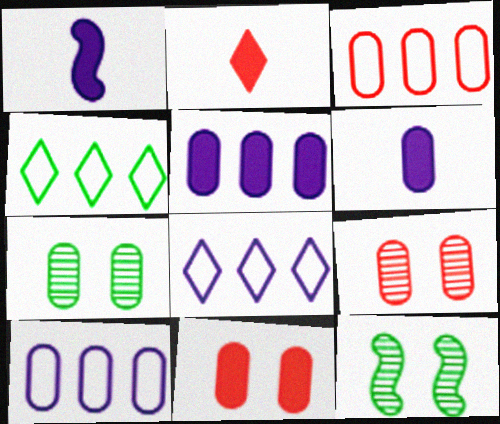[[1, 4, 9], 
[2, 10, 12], 
[3, 6, 7]]